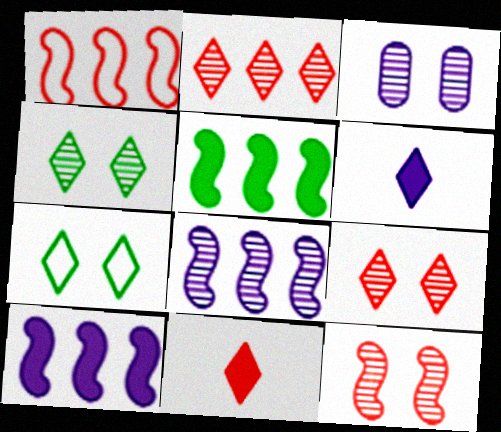[[1, 5, 8], 
[2, 6, 7], 
[3, 4, 12]]